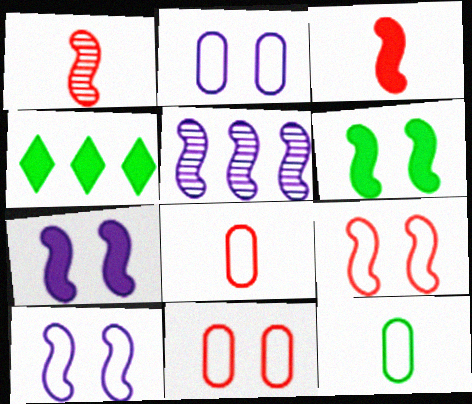[[1, 2, 4]]